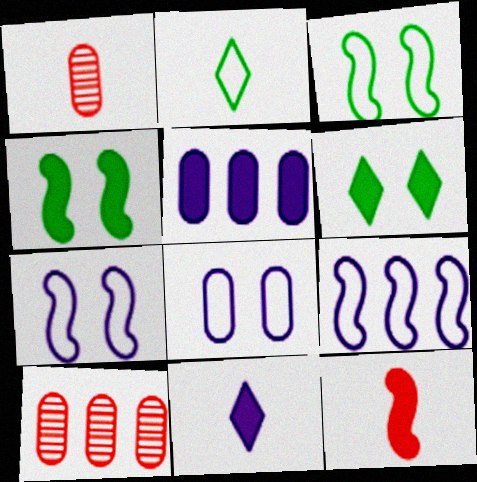[[1, 6, 9], 
[3, 10, 11], 
[5, 6, 12]]